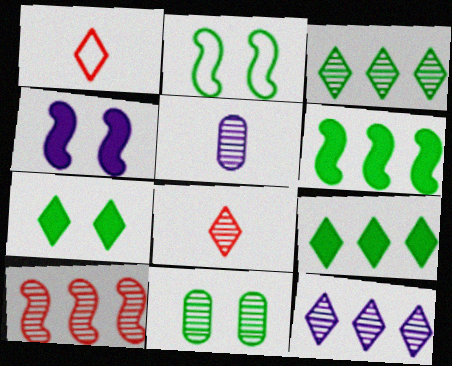[[1, 7, 12], 
[2, 7, 11]]